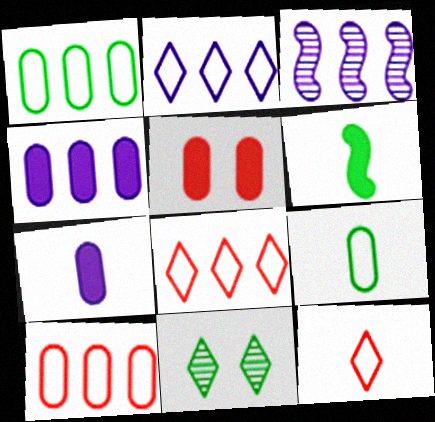[[1, 6, 11], 
[2, 3, 4]]